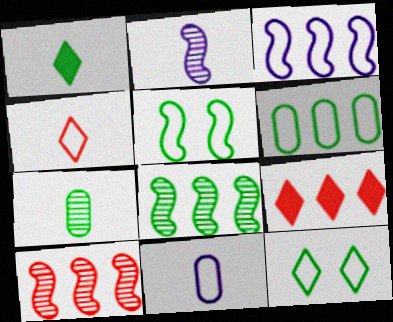[]